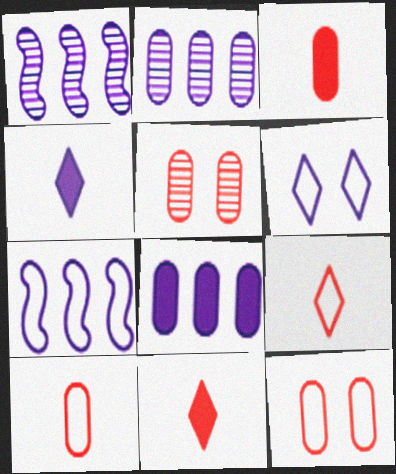[]